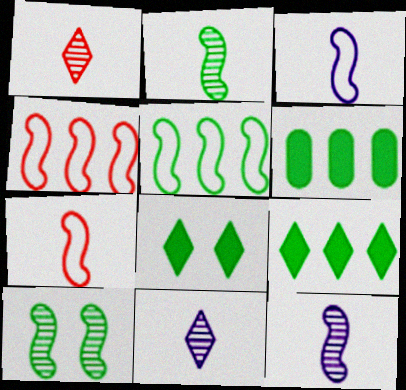[]